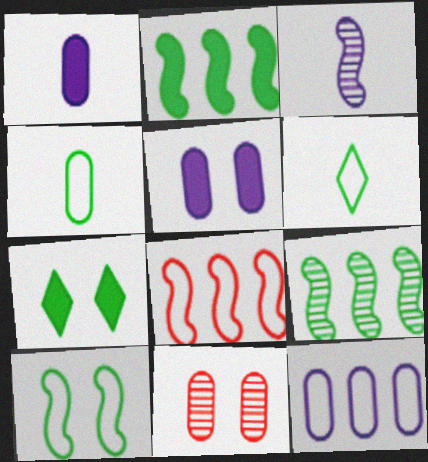[[4, 7, 9]]